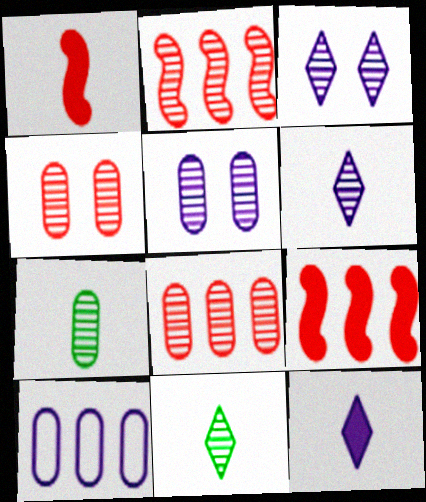[[2, 3, 7], 
[2, 5, 11], 
[5, 7, 8]]